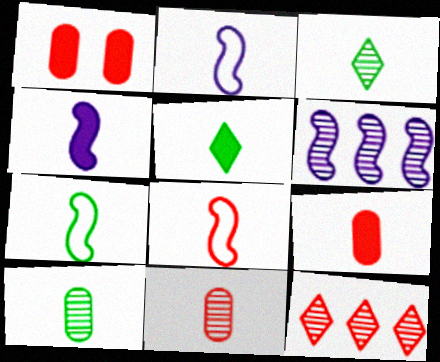[[1, 8, 12], 
[2, 3, 9], 
[2, 5, 11], 
[2, 7, 8], 
[4, 5, 9], 
[5, 7, 10]]